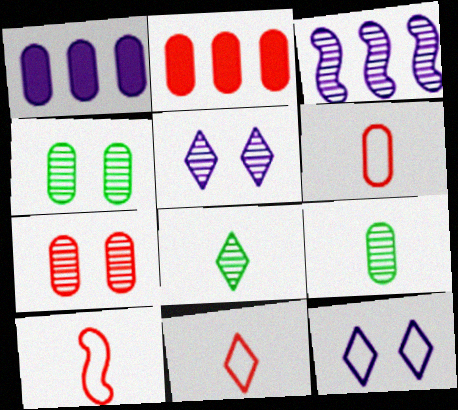[[1, 4, 6], 
[2, 6, 7], 
[3, 7, 8], 
[6, 10, 11]]